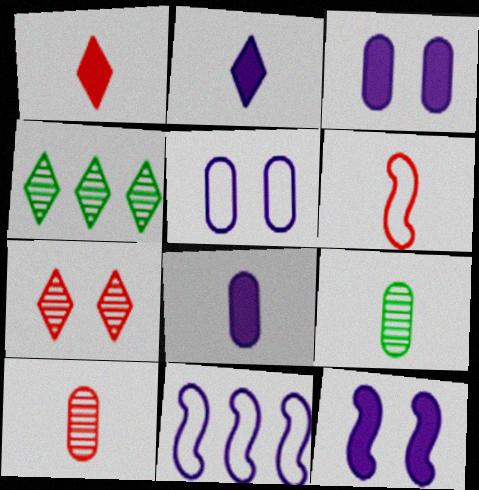[[1, 6, 10], 
[2, 6, 9], 
[3, 4, 6]]